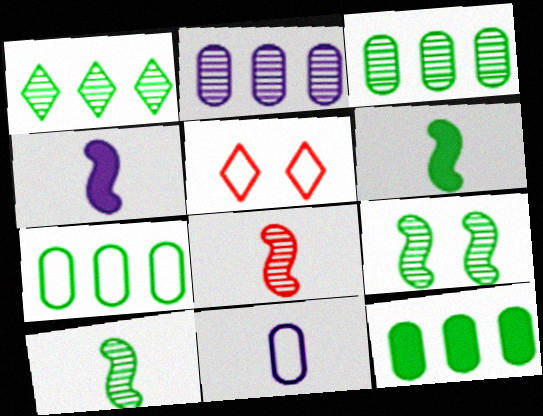[[2, 5, 6], 
[3, 4, 5], 
[3, 7, 12]]